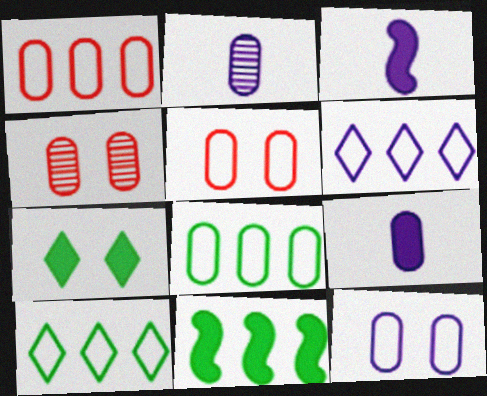[[3, 4, 10], 
[4, 8, 9]]